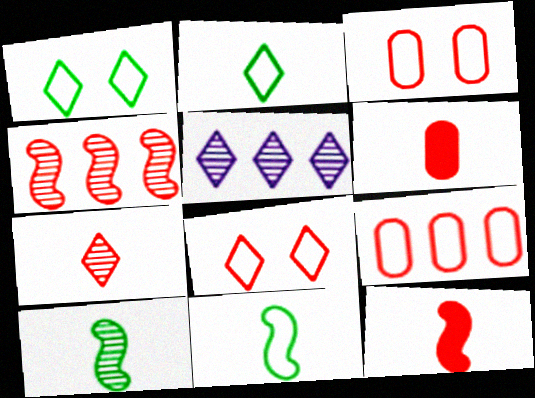[[4, 6, 8]]